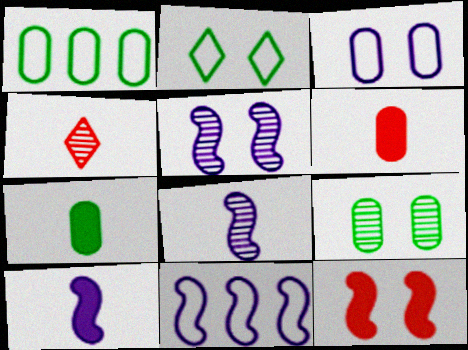[[1, 7, 9], 
[5, 10, 11]]